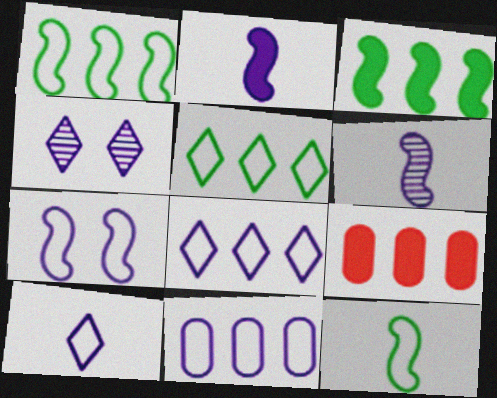[[2, 4, 11], 
[4, 9, 12], 
[7, 10, 11]]